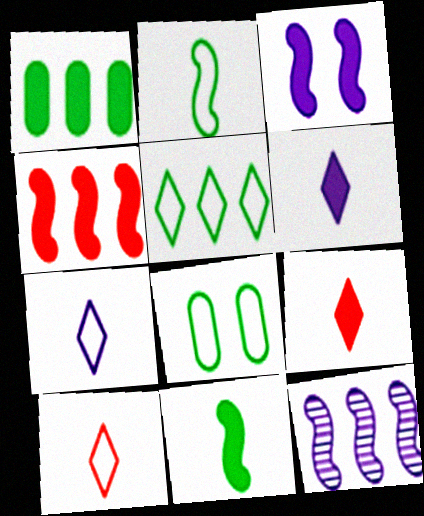[[1, 3, 9], 
[2, 5, 8], 
[3, 4, 11], 
[8, 9, 12]]